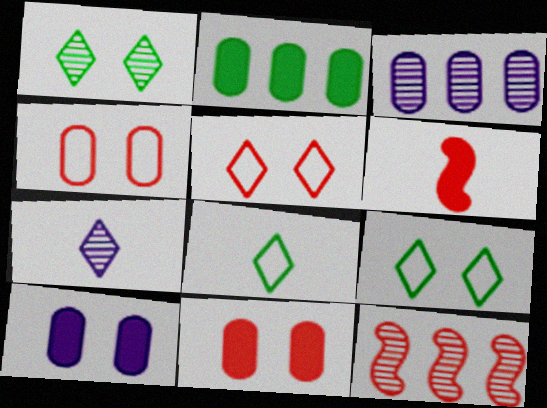[[3, 6, 9], 
[8, 10, 12]]